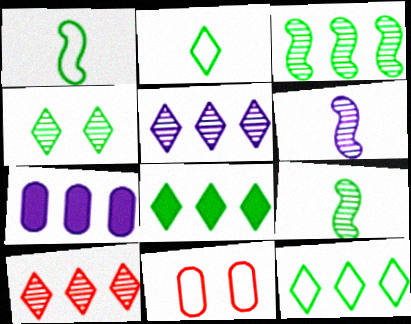[[2, 4, 8], 
[6, 8, 11]]